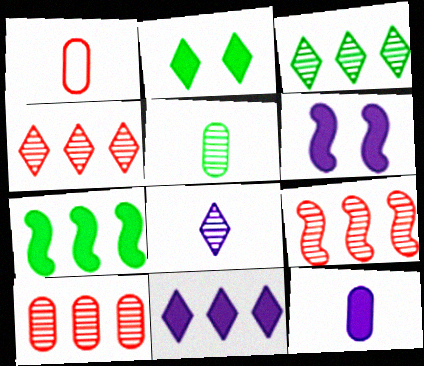[[1, 3, 6], 
[1, 5, 12], 
[4, 9, 10], 
[6, 11, 12]]